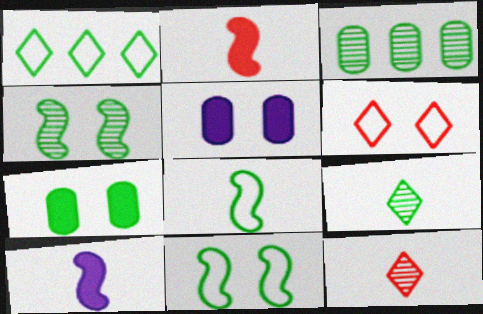[[3, 4, 9], 
[3, 6, 10], 
[4, 5, 6]]